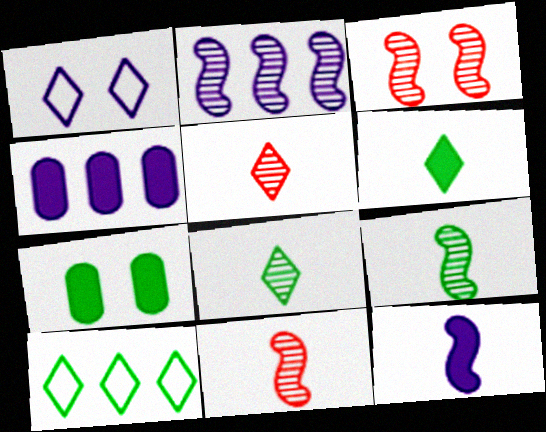[[1, 3, 7], 
[2, 3, 9], 
[7, 9, 10]]